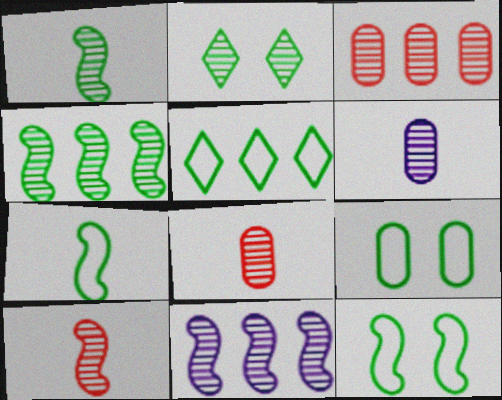[[2, 8, 11], 
[5, 7, 9]]